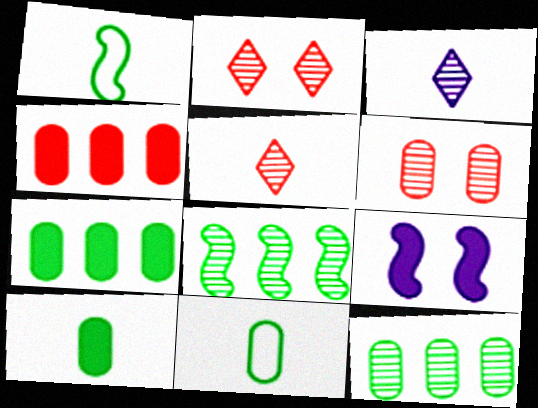[[3, 6, 8]]